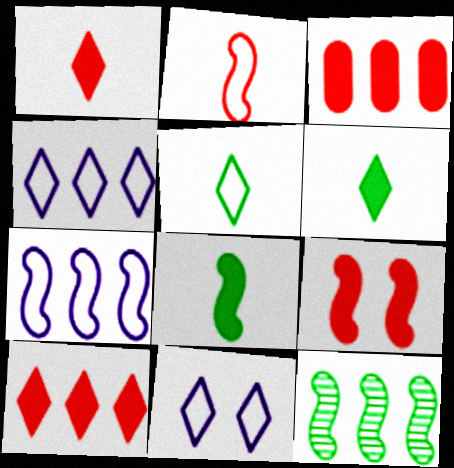[[1, 3, 9], 
[3, 4, 12]]